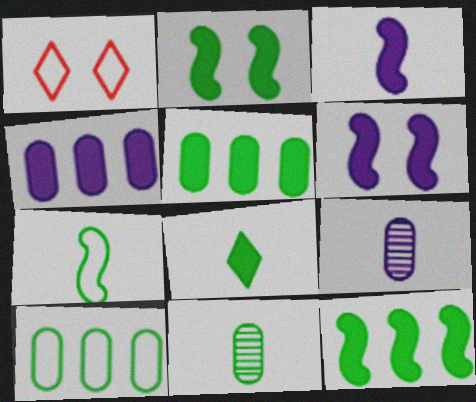[[1, 9, 12], 
[2, 5, 8], 
[7, 8, 11]]